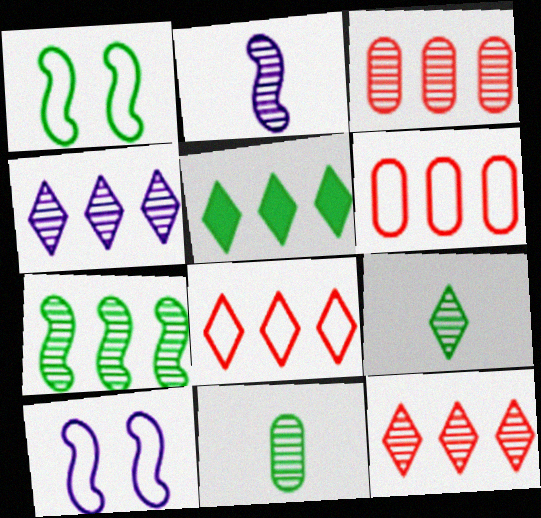[[1, 5, 11], 
[3, 4, 7], 
[4, 5, 8]]